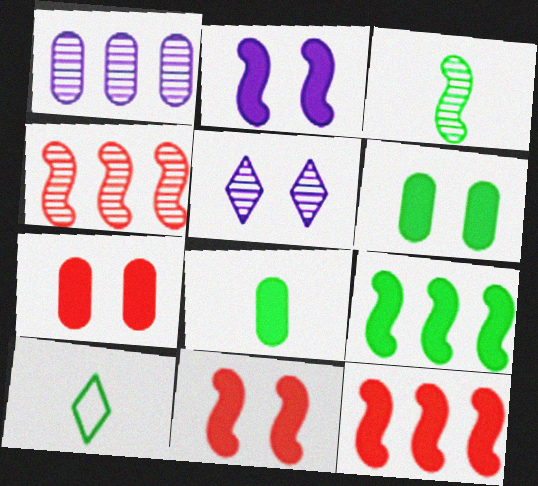[[1, 10, 11], 
[3, 8, 10]]